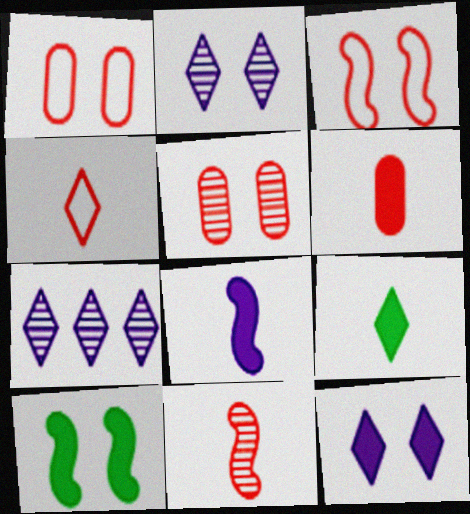[[1, 2, 10], 
[4, 6, 11], 
[6, 8, 9]]